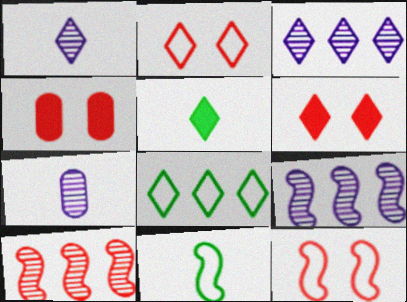[[1, 6, 8], 
[2, 3, 5], 
[3, 4, 11]]